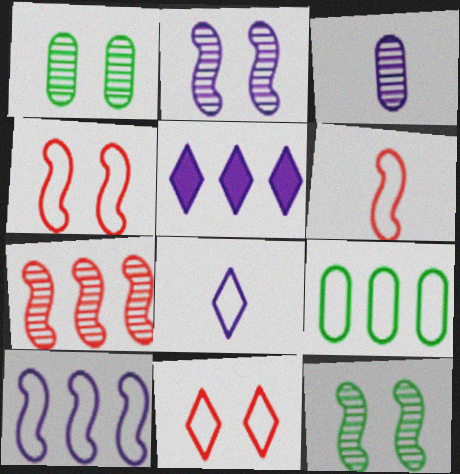[[1, 5, 6], 
[4, 8, 9], 
[5, 7, 9]]